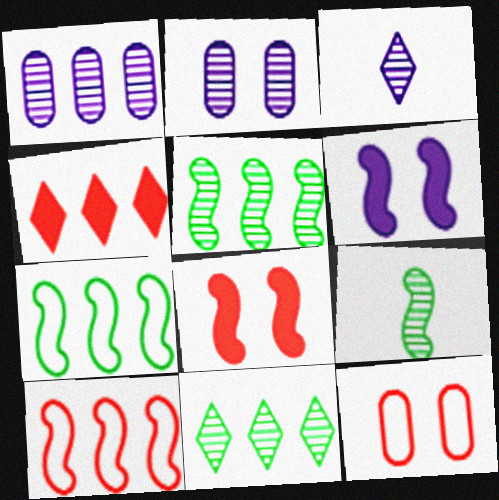[[1, 4, 7], 
[6, 9, 10]]